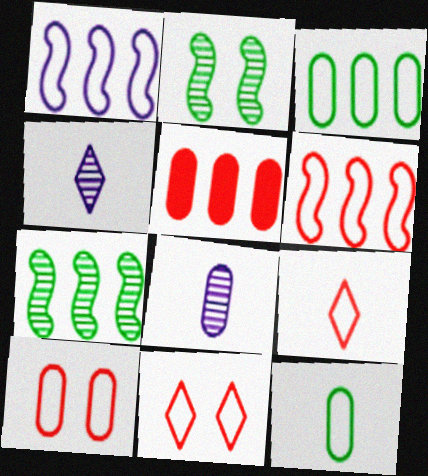[[1, 11, 12], 
[6, 9, 10]]